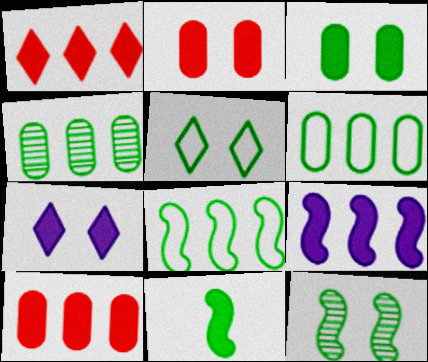[[3, 5, 12], 
[4, 5, 11], 
[7, 10, 11], 
[8, 11, 12]]